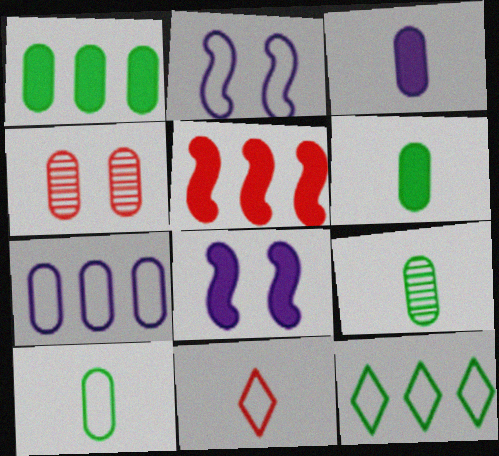[[4, 5, 11], 
[4, 6, 7], 
[6, 9, 10]]